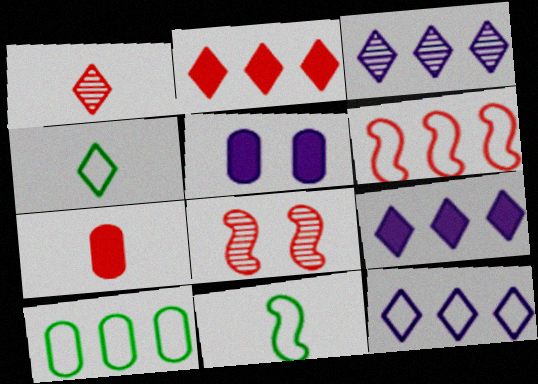[[3, 9, 12], 
[6, 10, 12]]